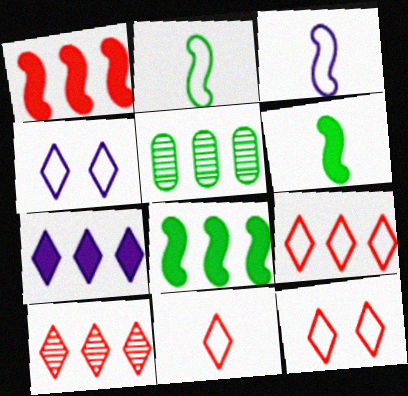[[9, 11, 12]]